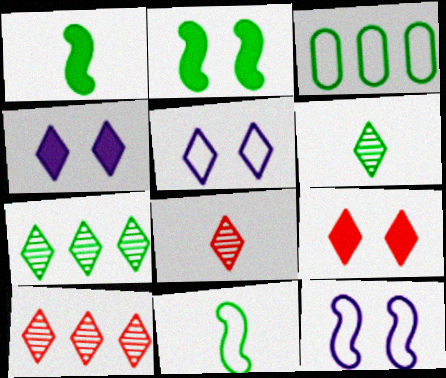[[2, 3, 6]]